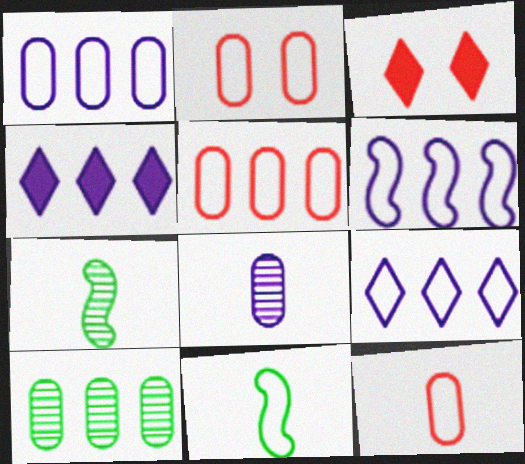[[1, 3, 7], 
[1, 6, 9], 
[2, 4, 7], 
[2, 5, 12], 
[2, 9, 11]]